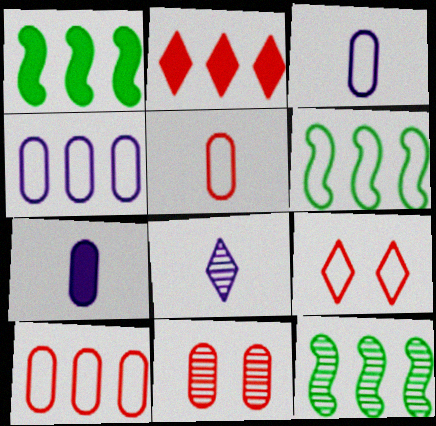[[1, 6, 12], 
[2, 4, 12], 
[3, 6, 9], 
[7, 9, 12], 
[8, 11, 12]]